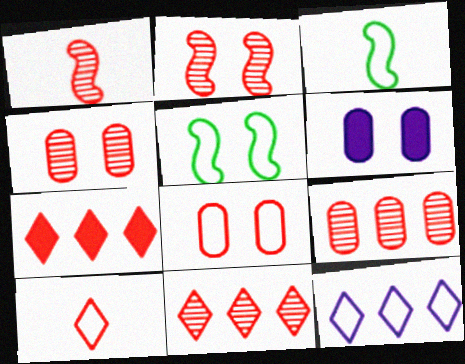[[1, 4, 11], 
[1, 7, 8], 
[3, 6, 11], 
[3, 8, 12]]